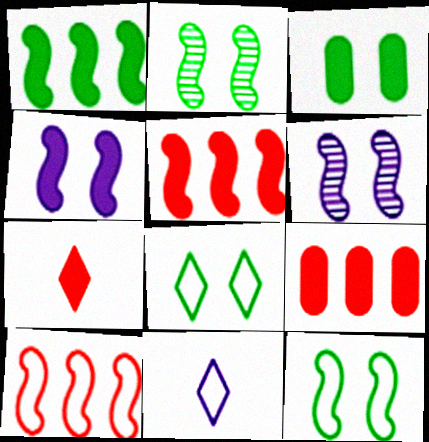[[2, 3, 8], 
[2, 9, 11]]